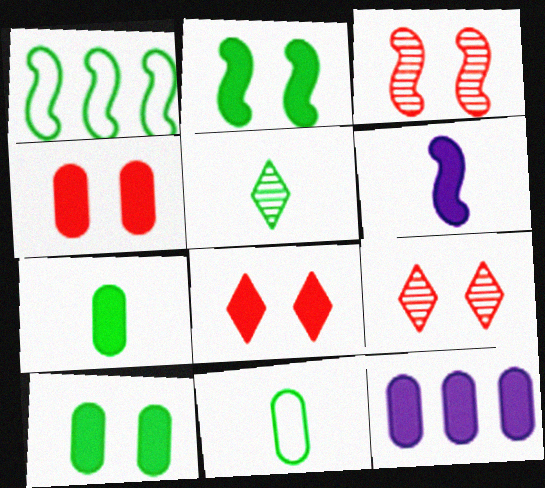[[1, 3, 6], 
[1, 5, 10], 
[4, 7, 12]]